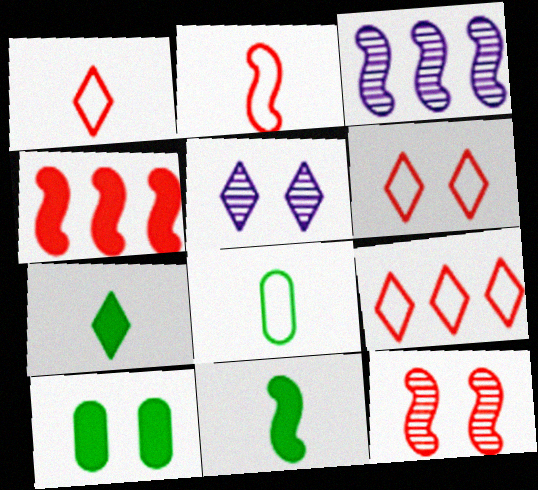[[1, 3, 10], 
[1, 6, 9], 
[2, 4, 12], 
[4, 5, 8], 
[5, 7, 9]]